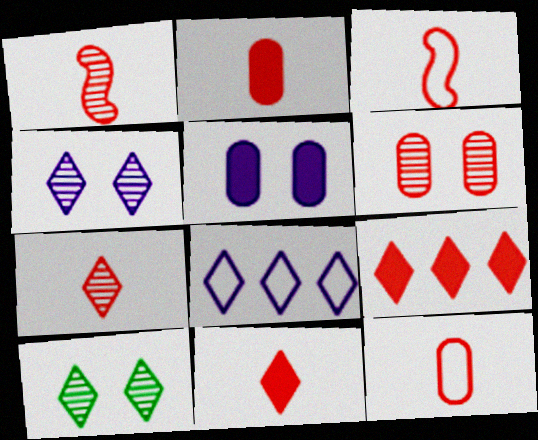[[1, 11, 12], 
[2, 3, 7], 
[3, 6, 9], 
[8, 10, 11]]